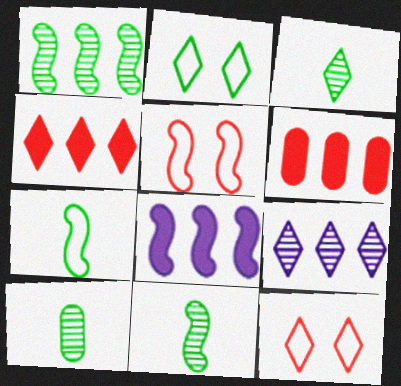[[3, 10, 11], 
[5, 8, 11], 
[8, 10, 12]]